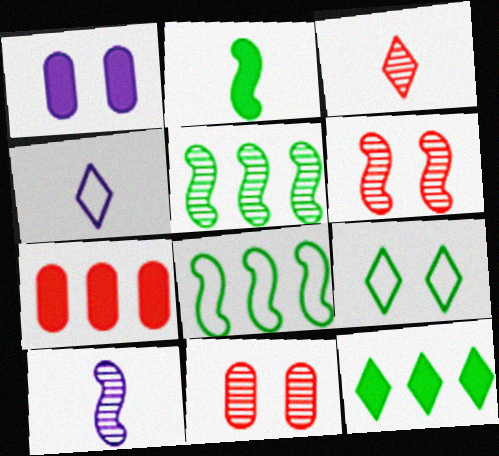[[1, 3, 8], 
[1, 6, 9], 
[5, 6, 10], 
[7, 9, 10]]